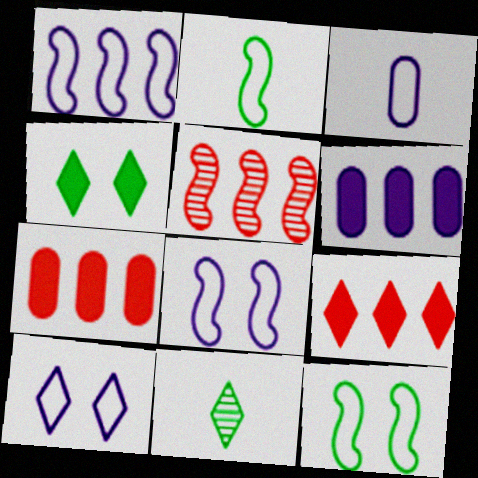[[1, 3, 10], 
[3, 4, 5], 
[7, 8, 11], 
[9, 10, 11]]